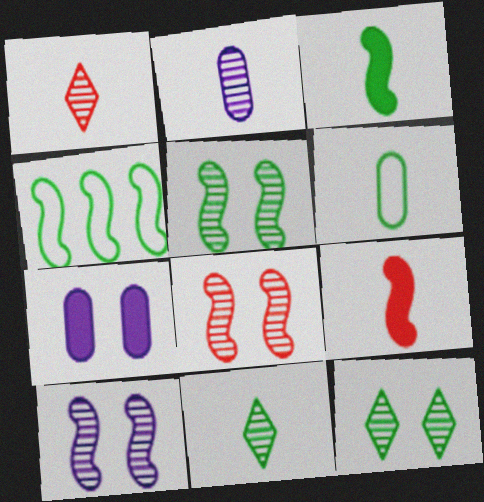[[1, 4, 7], 
[3, 4, 5], 
[3, 6, 11], 
[4, 9, 10], 
[5, 8, 10]]